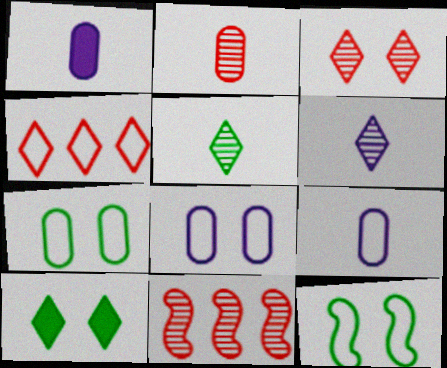[[2, 3, 11], 
[4, 6, 10], 
[4, 9, 12], 
[9, 10, 11]]